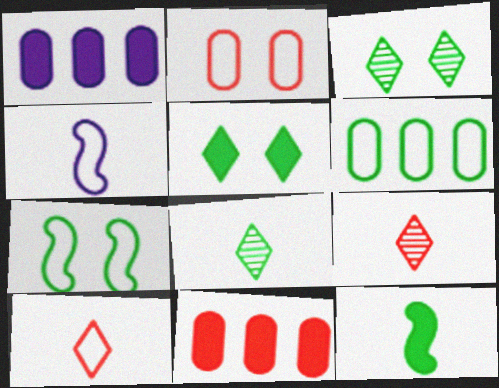[[1, 7, 9], 
[3, 4, 11], 
[3, 6, 12]]